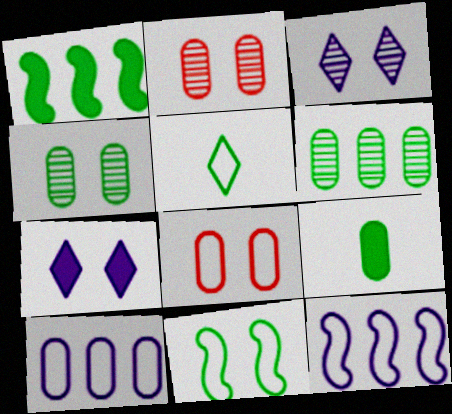[[1, 4, 5], 
[2, 7, 11], 
[2, 9, 10], 
[5, 8, 12]]